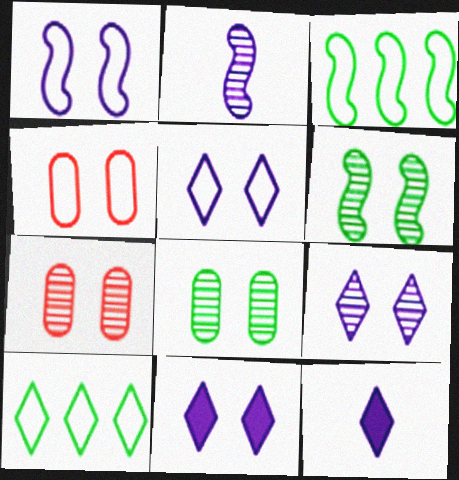[[3, 7, 12], 
[4, 6, 11], 
[5, 9, 11], 
[6, 7, 9]]